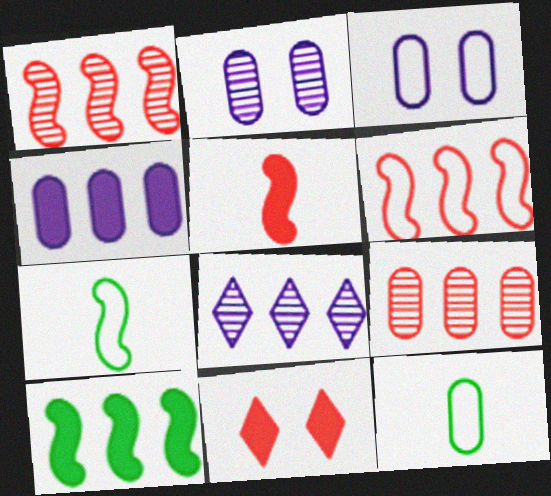[]